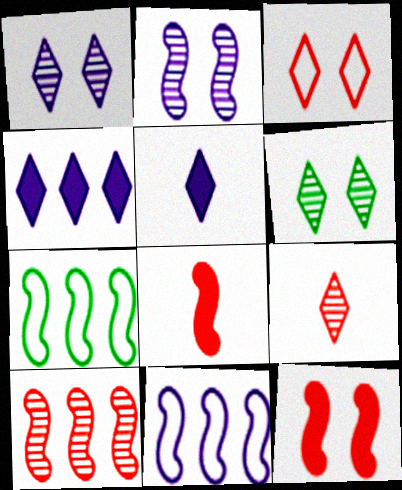[[2, 7, 8]]